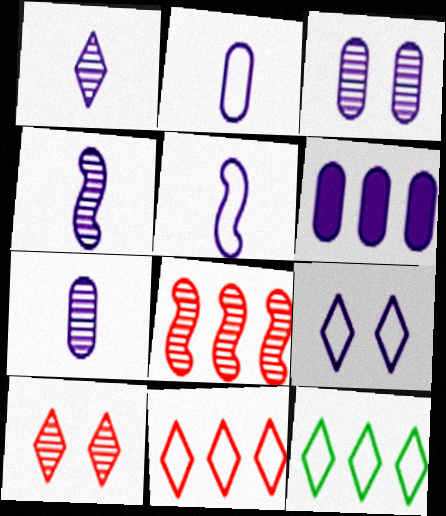[[1, 4, 7], 
[2, 3, 6], 
[4, 6, 9], 
[6, 8, 12]]